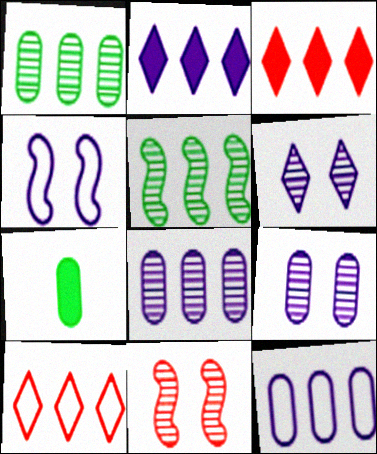[[3, 5, 12]]